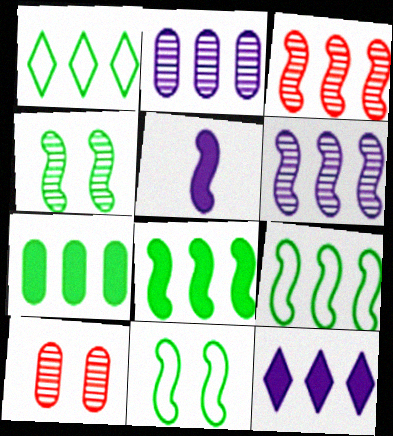[[1, 5, 10], 
[3, 5, 11]]